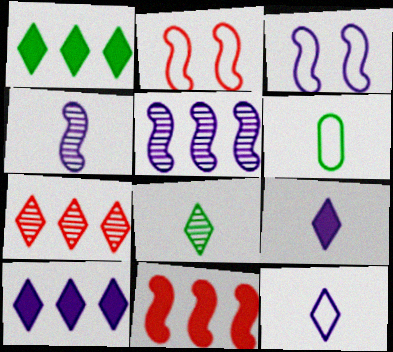[]